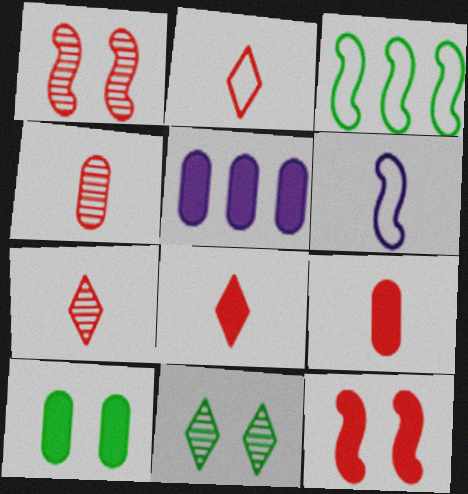[[2, 7, 8], 
[5, 9, 10]]